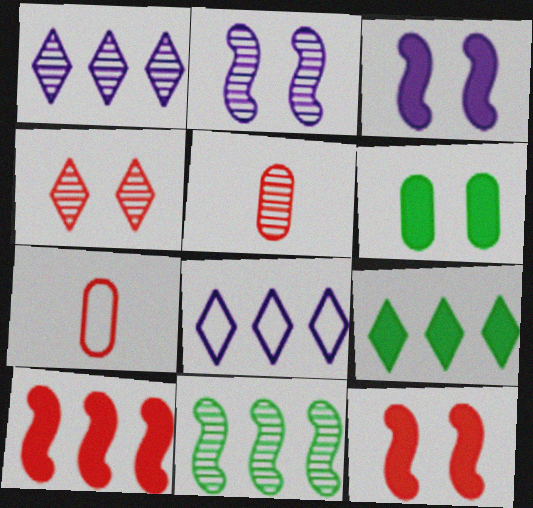[[2, 7, 9], 
[4, 7, 10]]